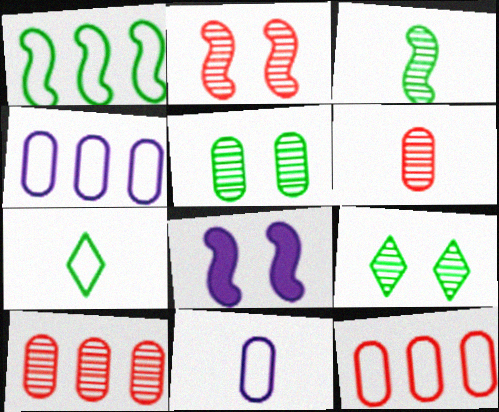[[7, 8, 10]]